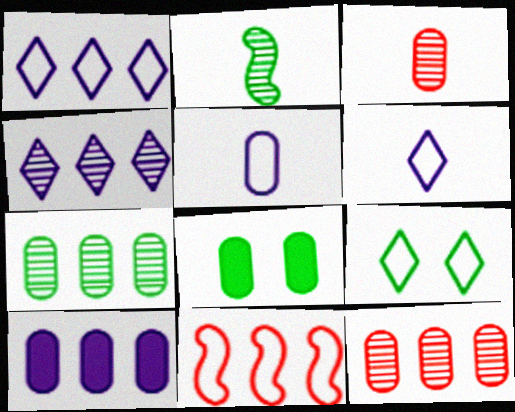[[5, 8, 12], 
[5, 9, 11]]